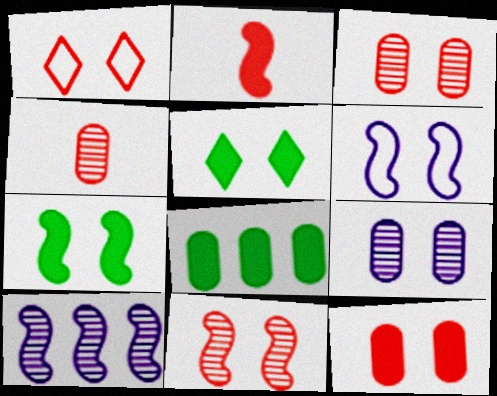[[1, 7, 9], 
[1, 11, 12], 
[3, 5, 6], 
[6, 7, 11]]